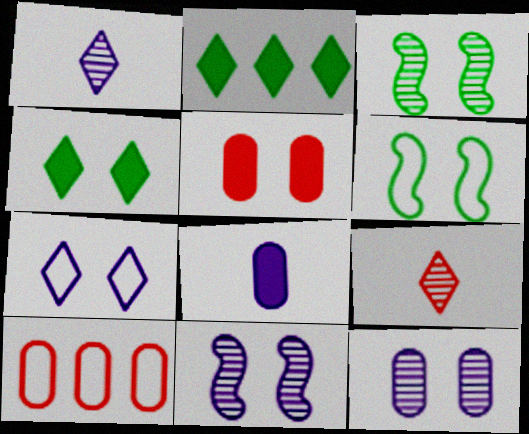[[2, 7, 9], 
[3, 5, 7]]